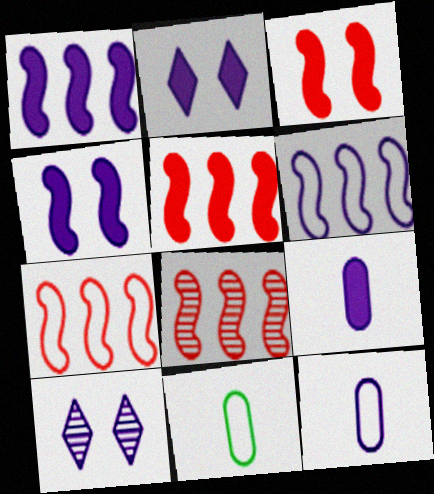[[1, 2, 9], 
[1, 10, 12], 
[2, 8, 11], 
[5, 7, 8], 
[5, 10, 11], 
[6, 9, 10]]